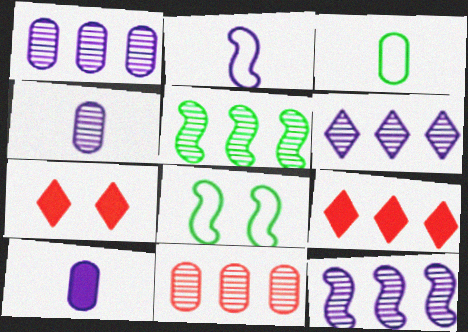[[1, 6, 12], 
[3, 7, 12], 
[4, 8, 9], 
[5, 6, 11]]